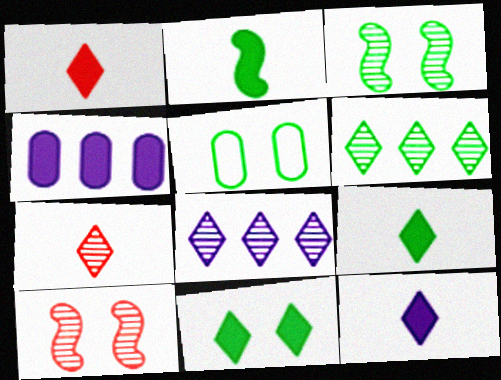[[1, 9, 12], 
[2, 5, 6], 
[3, 5, 11]]